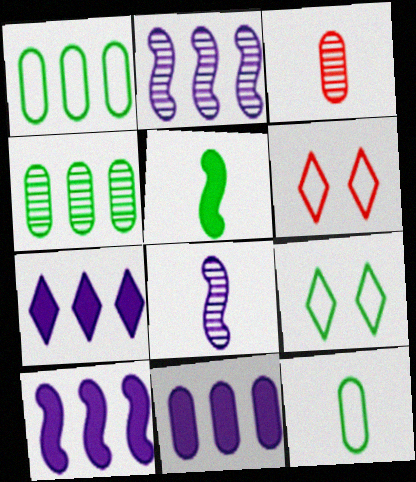[[3, 9, 10], 
[4, 5, 9], 
[7, 10, 11]]